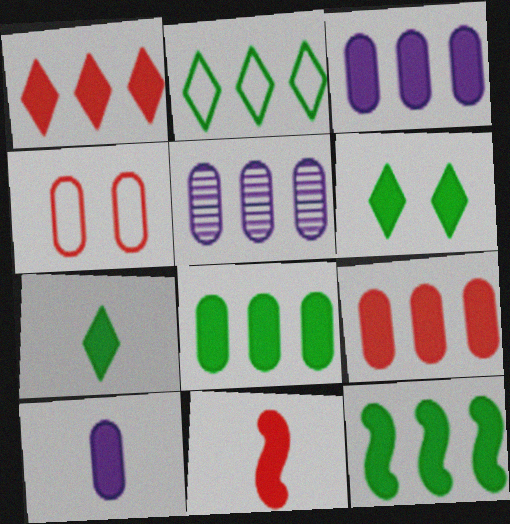[[1, 3, 12], 
[3, 6, 11], 
[3, 8, 9], 
[7, 10, 11]]